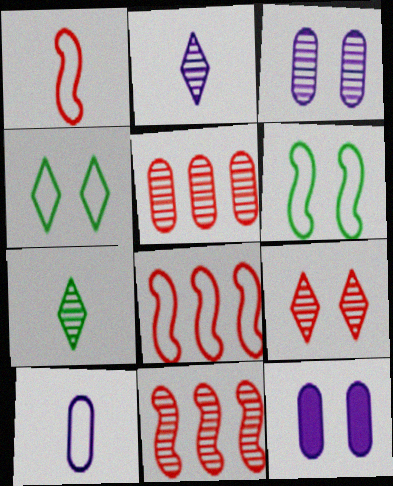[[3, 7, 11], 
[4, 8, 10], 
[6, 9, 12], 
[7, 8, 12]]